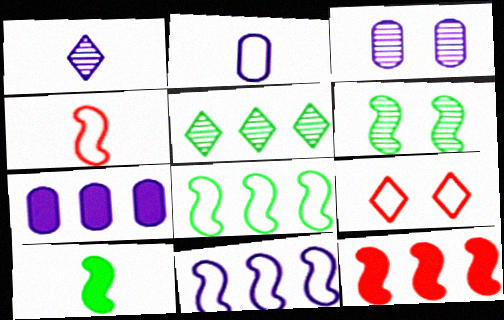[[2, 3, 7], 
[2, 8, 9], 
[6, 8, 10]]